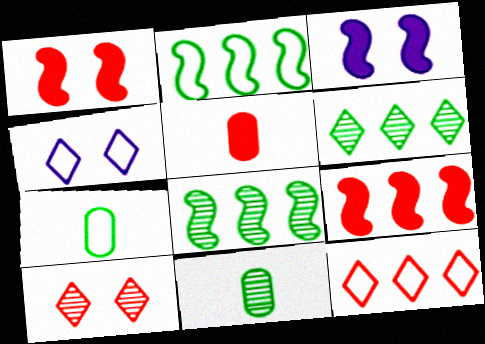[[3, 11, 12], 
[4, 5, 8], 
[4, 9, 11]]